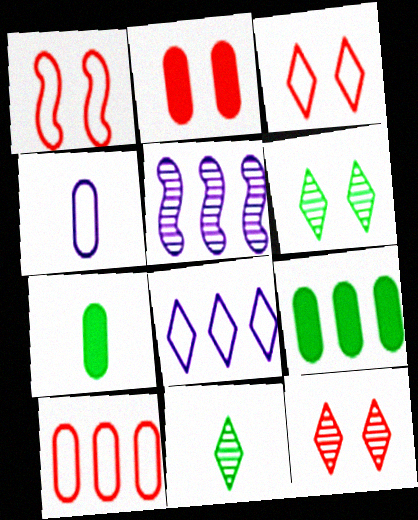[[1, 2, 12], 
[3, 5, 7]]